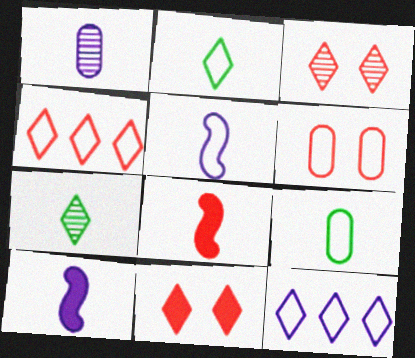[[1, 2, 8], 
[7, 11, 12]]